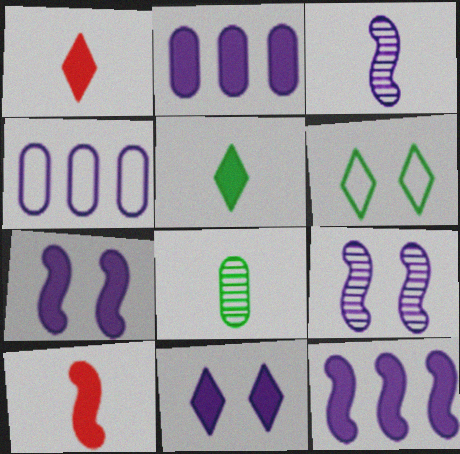[[3, 4, 11]]